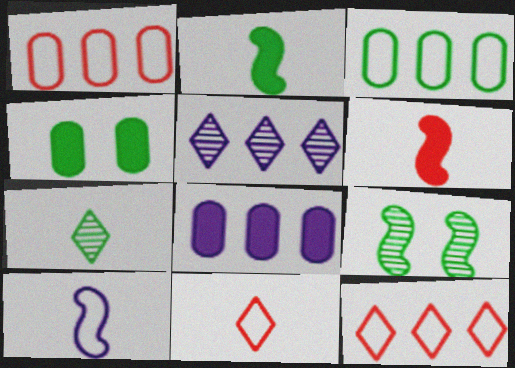[[8, 9, 11]]